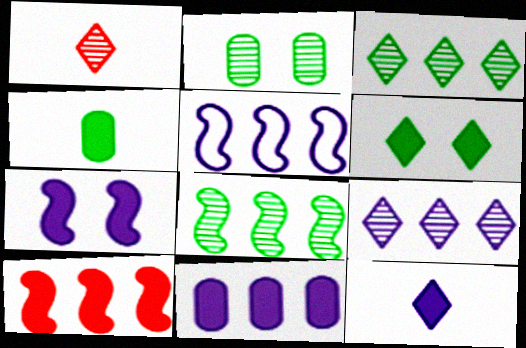[[5, 8, 10], 
[5, 9, 11], 
[7, 11, 12]]